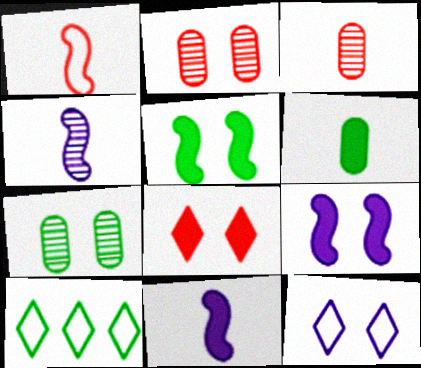[[2, 5, 12], 
[2, 10, 11], 
[3, 9, 10]]